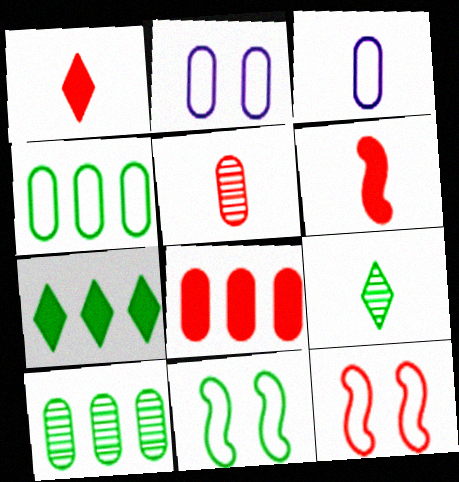[[3, 6, 9]]